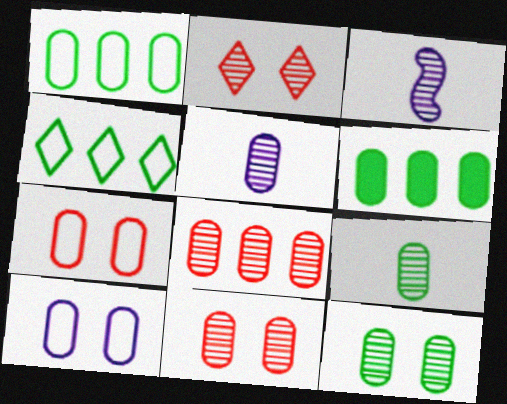[[5, 6, 7], 
[5, 8, 12]]